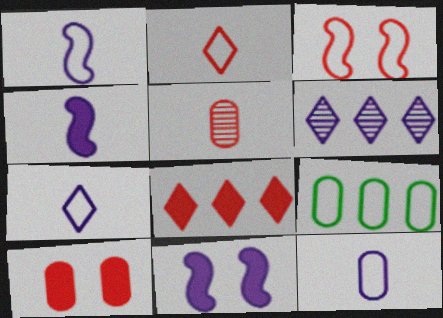[[1, 7, 12], 
[3, 5, 8], 
[3, 7, 9], 
[6, 11, 12]]